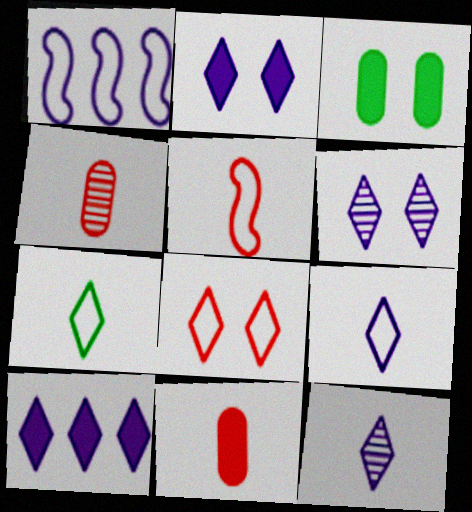[[6, 9, 10]]